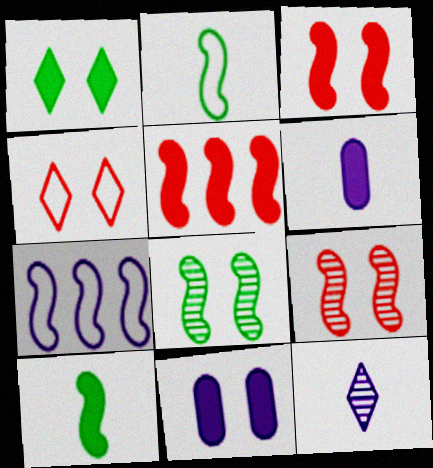[[1, 3, 11], 
[1, 5, 6], 
[4, 8, 11], 
[7, 9, 10], 
[7, 11, 12]]